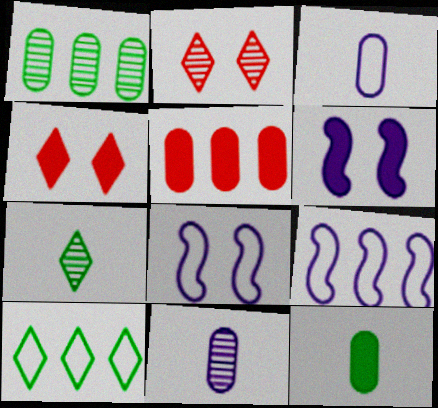[[2, 9, 12], 
[5, 7, 8]]